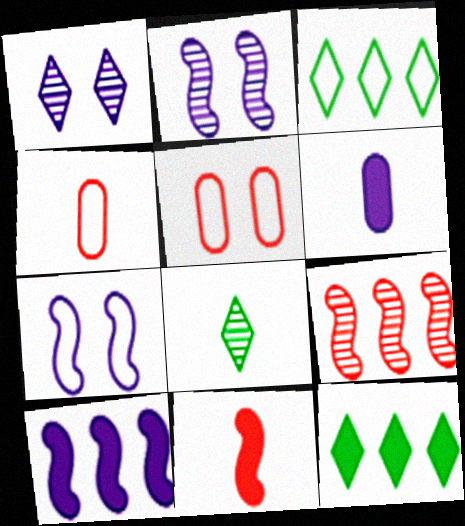[[2, 4, 12], 
[3, 4, 7], 
[5, 8, 10]]